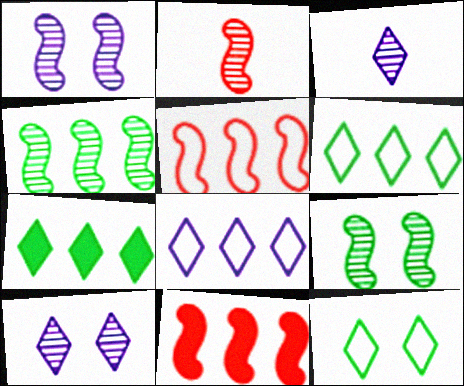[[1, 2, 4]]